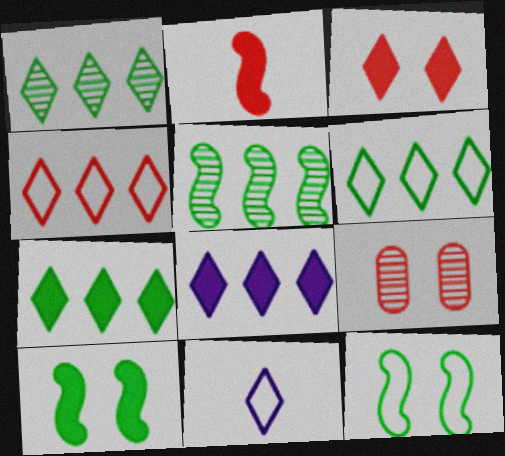[[1, 3, 11], 
[1, 4, 8], 
[1, 6, 7], 
[2, 4, 9]]